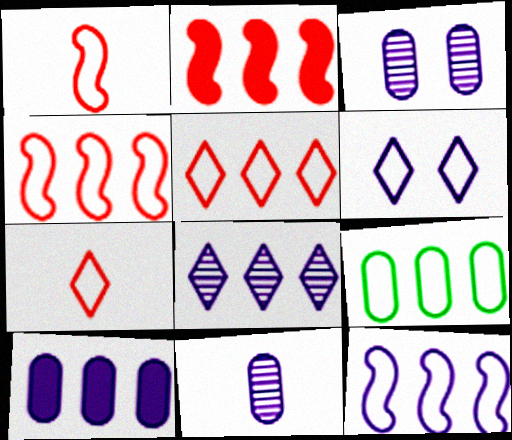[[1, 6, 9], 
[2, 8, 9], 
[5, 9, 12], 
[8, 10, 12]]